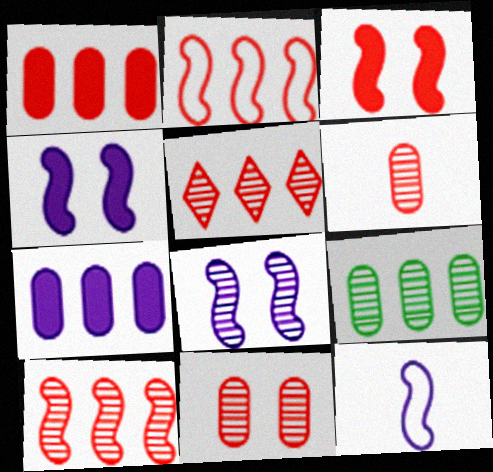[[1, 2, 5]]